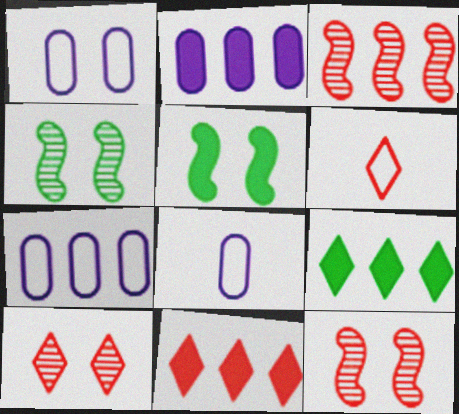[[1, 5, 10], 
[1, 7, 8], 
[2, 4, 6], 
[3, 7, 9], 
[4, 8, 11], 
[6, 10, 11], 
[8, 9, 12]]